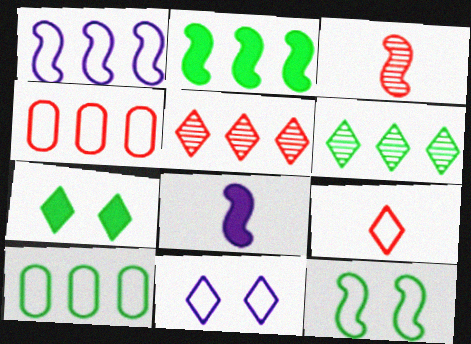[[2, 6, 10]]